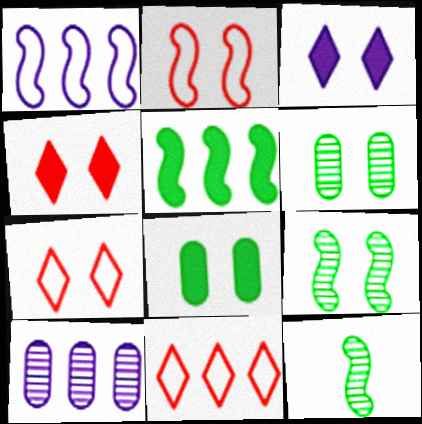[[2, 3, 6], 
[5, 10, 11]]